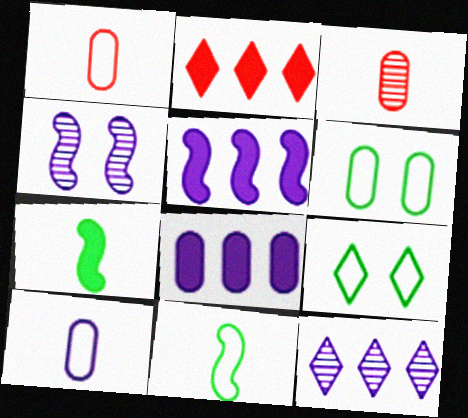[[3, 5, 9], 
[3, 6, 8]]